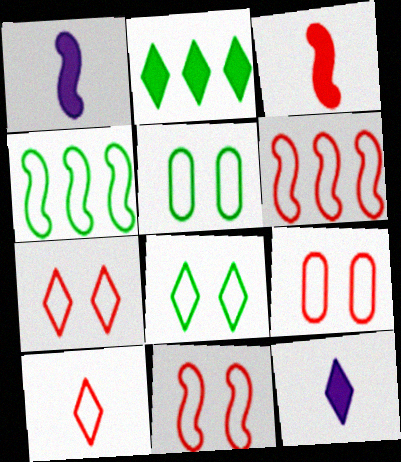[[6, 9, 10], 
[7, 9, 11]]